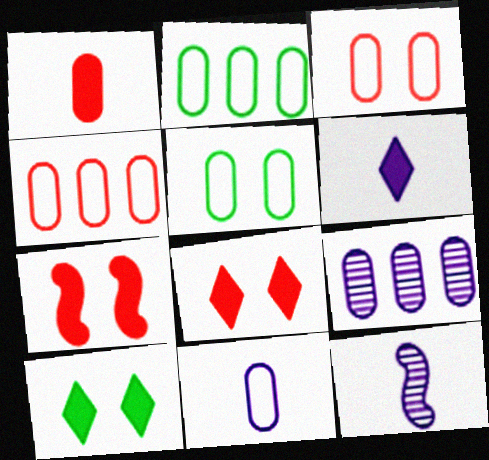[[1, 5, 9], 
[2, 3, 11], 
[2, 8, 12], 
[4, 5, 11], 
[4, 10, 12], 
[6, 11, 12]]